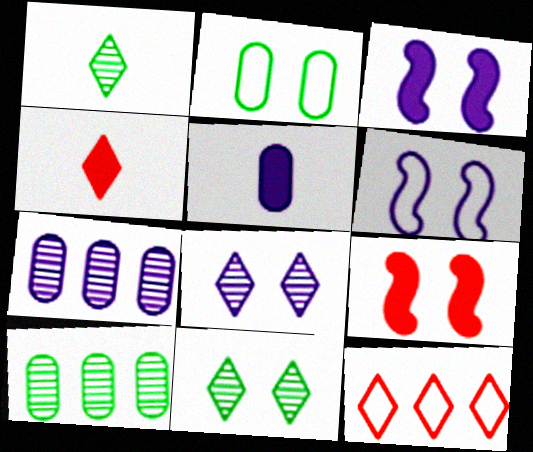[[2, 8, 9], 
[4, 6, 10]]